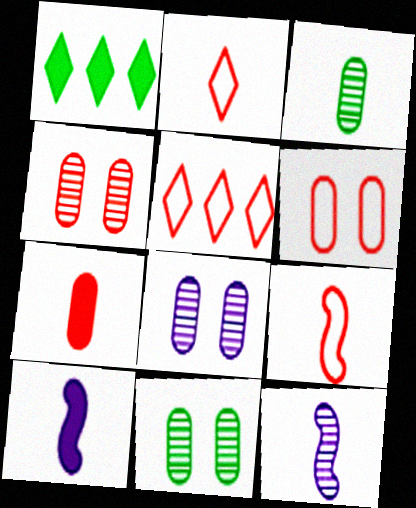[[1, 6, 12], 
[1, 8, 9], 
[2, 3, 10], 
[4, 8, 11], 
[5, 6, 9], 
[5, 10, 11]]